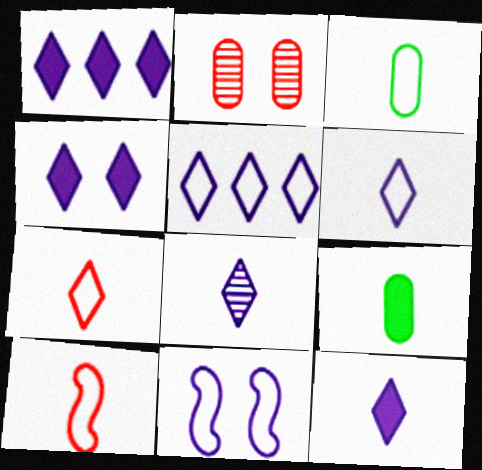[[1, 4, 12], 
[3, 6, 10], 
[4, 5, 8], 
[6, 8, 12], 
[8, 9, 10]]